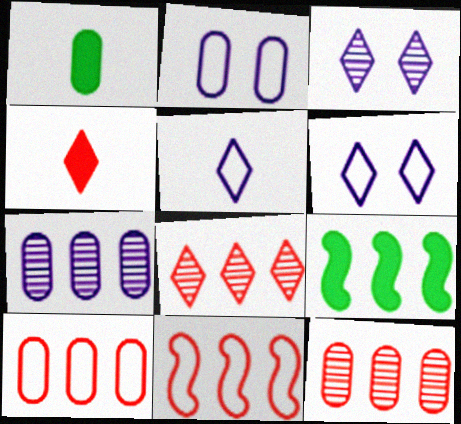[[1, 2, 12], 
[1, 3, 11]]